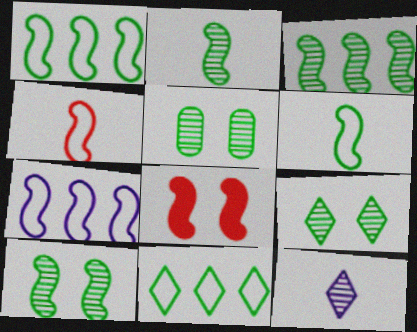[[2, 3, 10], 
[2, 7, 8], 
[5, 9, 10]]